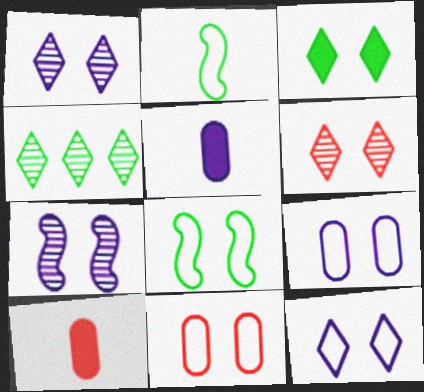[[3, 6, 12], 
[3, 7, 11], 
[8, 11, 12]]